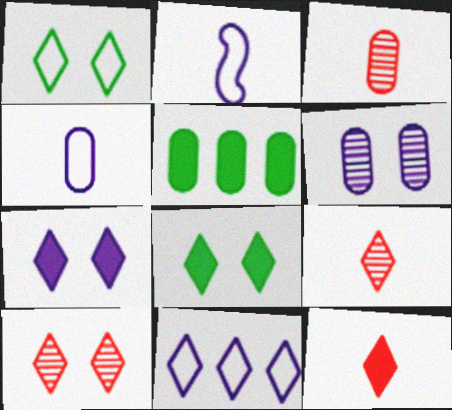[[1, 7, 10], 
[2, 5, 10], 
[8, 9, 11]]